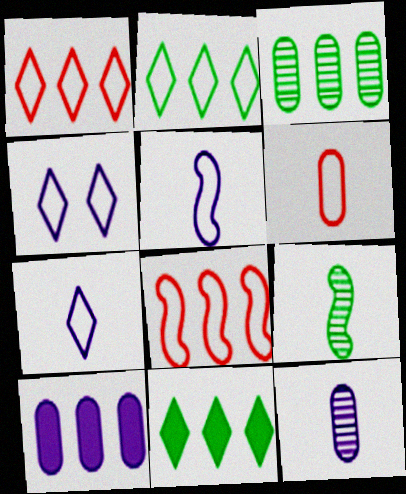[]